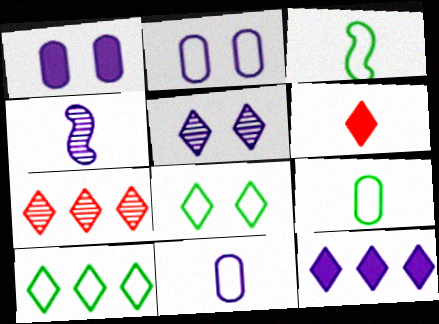[[1, 3, 7], 
[2, 4, 12], 
[4, 6, 9], 
[5, 6, 10], 
[7, 10, 12]]